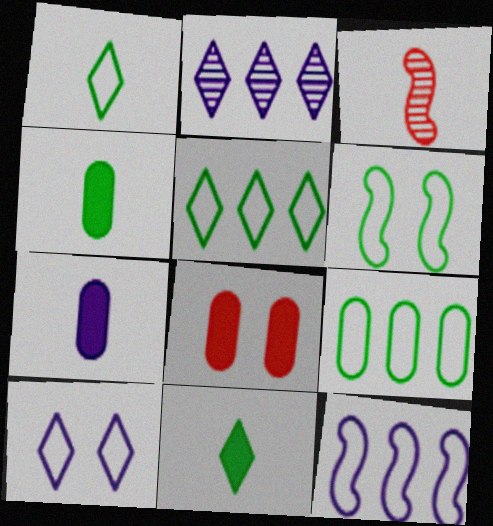[[1, 3, 7], 
[1, 6, 9]]